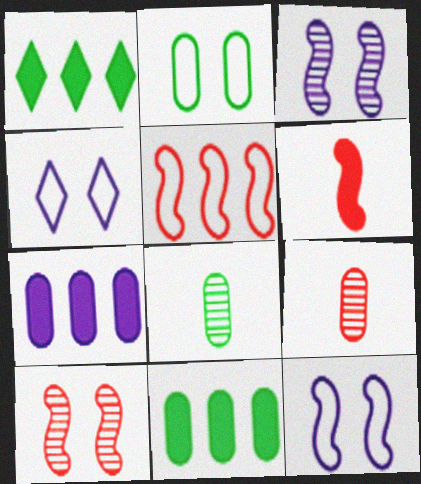[[1, 9, 12], 
[2, 7, 9], 
[2, 8, 11], 
[5, 6, 10]]